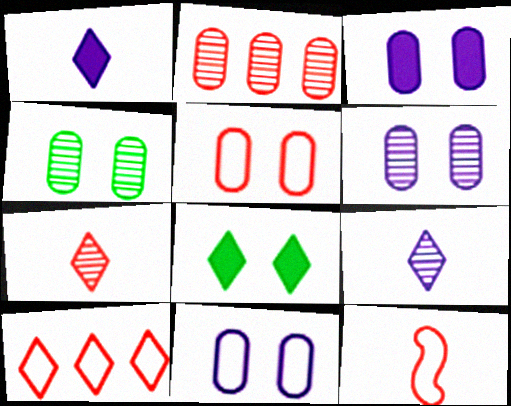[[3, 4, 5], 
[3, 6, 11], 
[5, 10, 12], 
[8, 9, 10]]